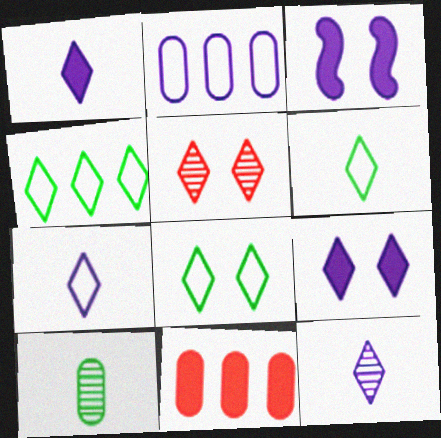[[1, 4, 5], 
[1, 7, 12], 
[2, 3, 12], 
[4, 6, 8], 
[5, 8, 9]]